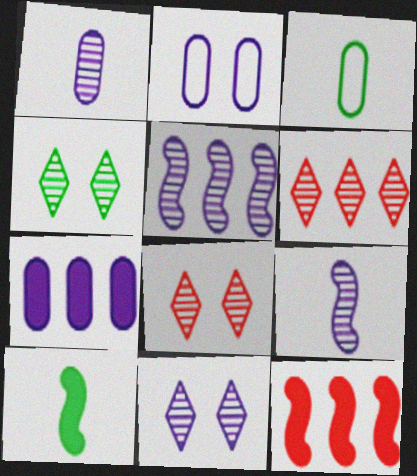[[1, 2, 7], 
[1, 5, 11], 
[2, 6, 10], 
[3, 11, 12], 
[4, 8, 11]]